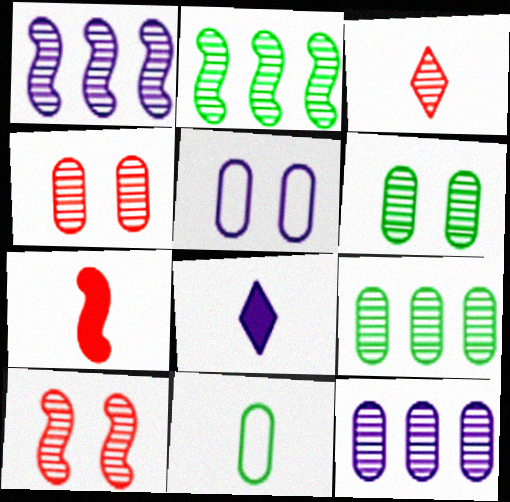[[1, 3, 6], 
[1, 5, 8]]